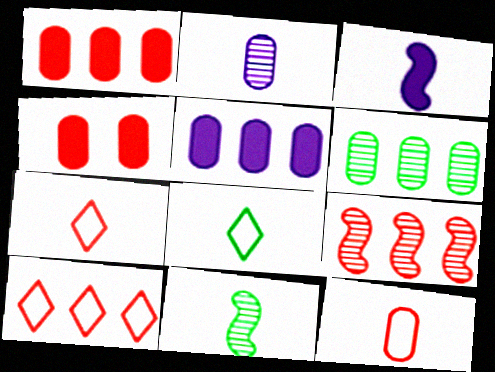[[1, 9, 10], 
[4, 7, 9]]